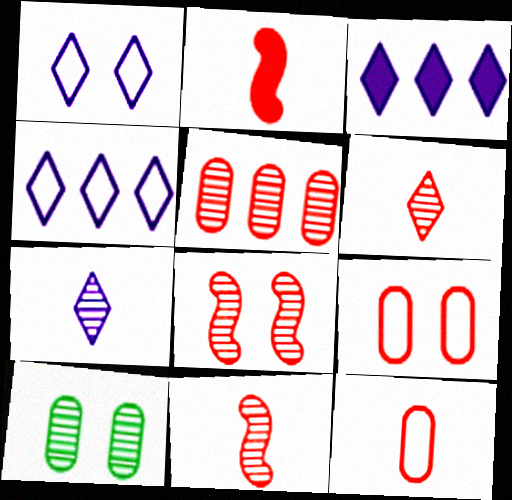[[1, 3, 7], 
[2, 4, 10], 
[2, 6, 12], 
[5, 6, 8]]